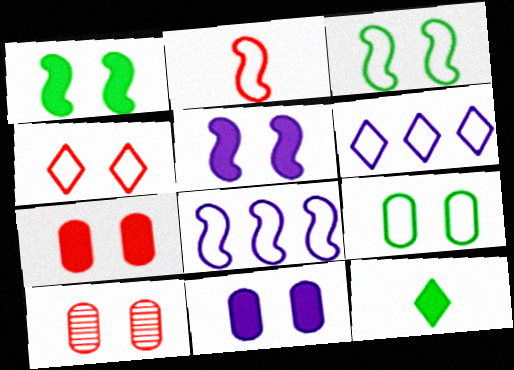[[2, 3, 8], 
[2, 6, 9], 
[8, 10, 12], 
[9, 10, 11]]